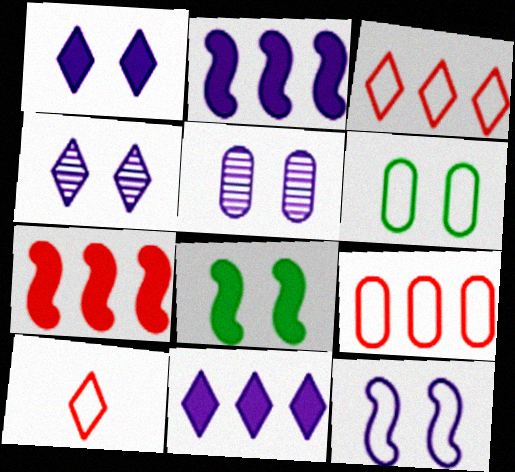[[1, 5, 12]]